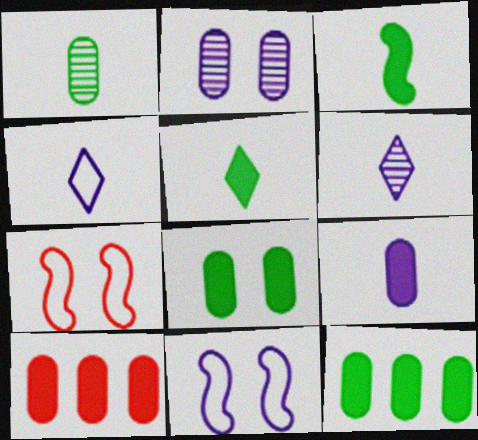[[6, 7, 12], 
[8, 9, 10]]